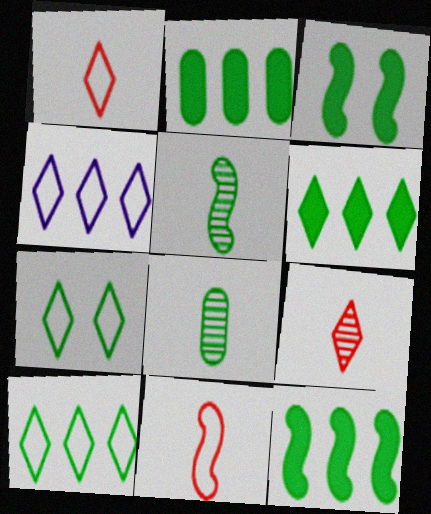[[1, 4, 7], 
[2, 5, 7], 
[2, 6, 12], 
[3, 8, 10], 
[7, 8, 12]]